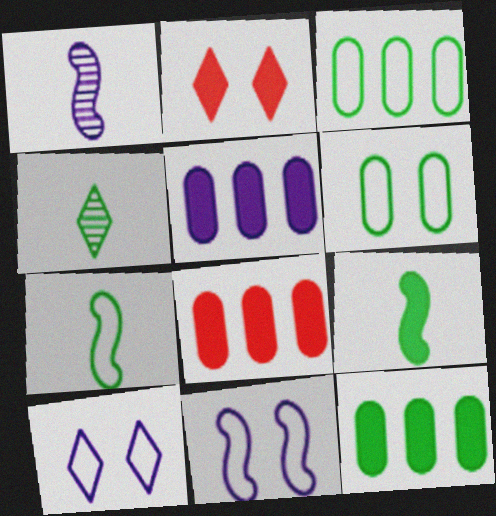[[1, 2, 3], 
[1, 5, 10], 
[2, 5, 9], 
[4, 8, 11], 
[5, 8, 12]]